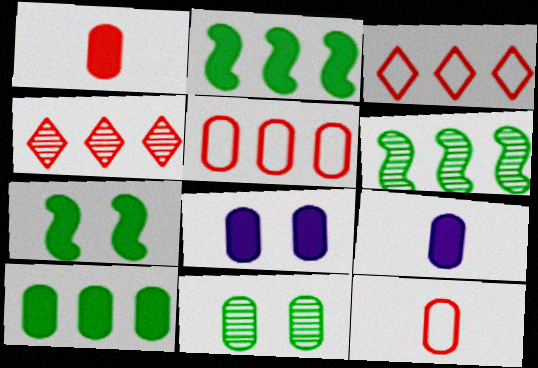[[1, 8, 10], 
[5, 9, 11]]